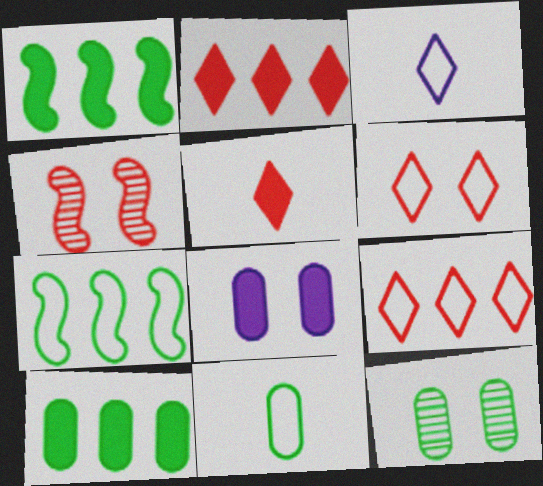[[1, 5, 8], 
[3, 4, 10], 
[10, 11, 12]]